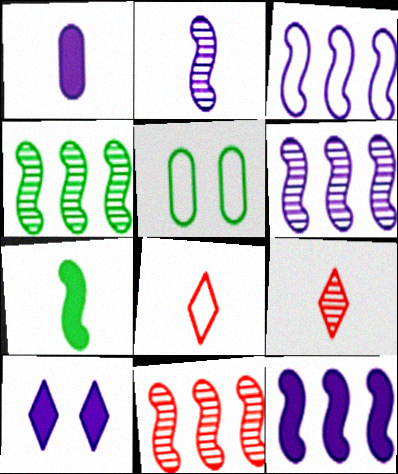[[1, 10, 12], 
[3, 5, 8], 
[3, 6, 12], 
[4, 6, 11], 
[5, 9, 12]]